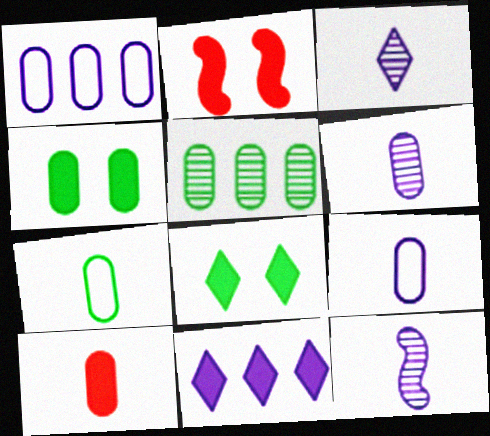[[3, 6, 12], 
[4, 5, 7], 
[6, 7, 10]]